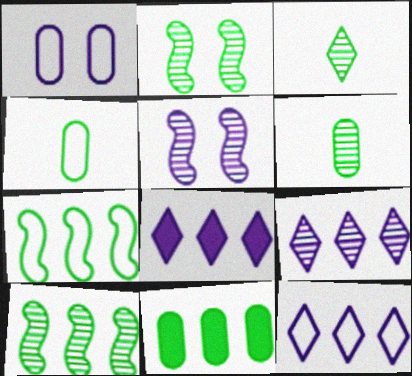[[8, 9, 12]]